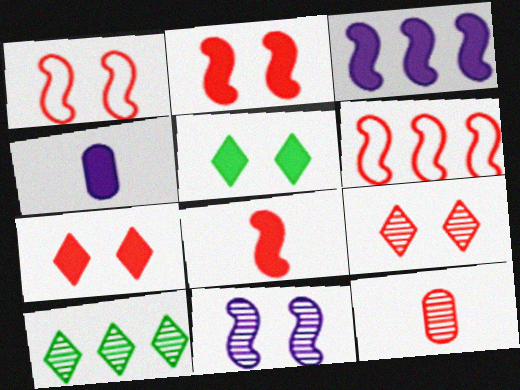[[1, 4, 10], 
[6, 7, 12], 
[10, 11, 12]]